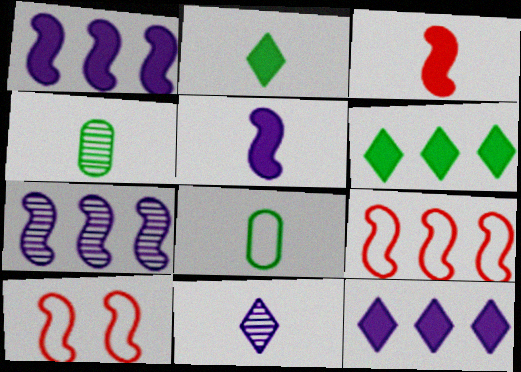[[3, 8, 11], 
[4, 10, 12]]